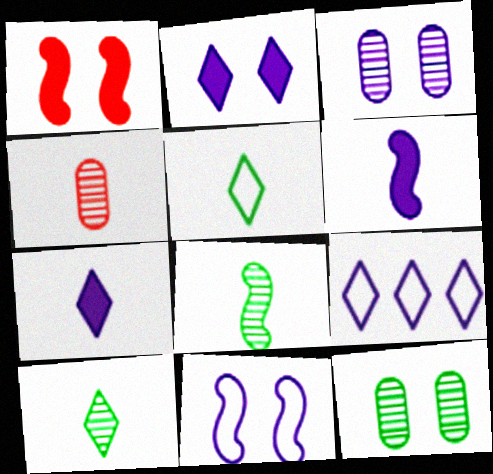[[2, 3, 11], 
[3, 6, 9], 
[4, 5, 6]]